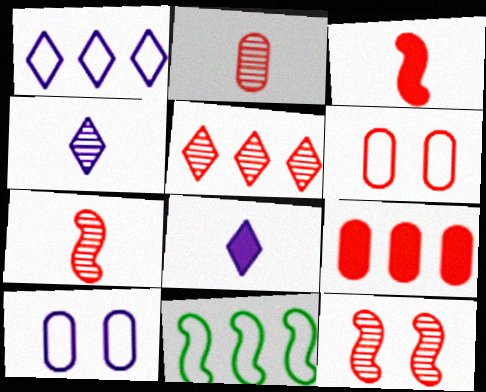[[2, 5, 12], 
[2, 6, 9], 
[3, 5, 6]]